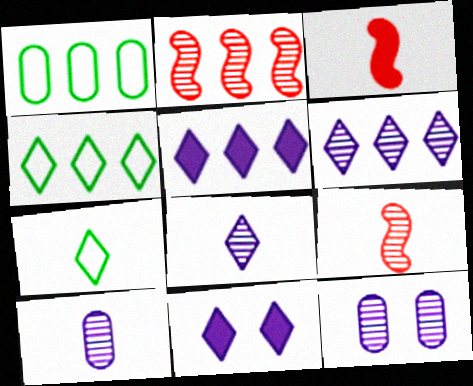[[1, 2, 5], 
[1, 9, 11], 
[3, 4, 12], 
[3, 7, 10]]